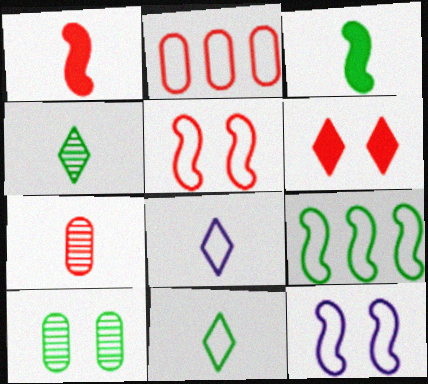[[2, 11, 12], 
[3, 7, 8], 
[6, 10, 12]]